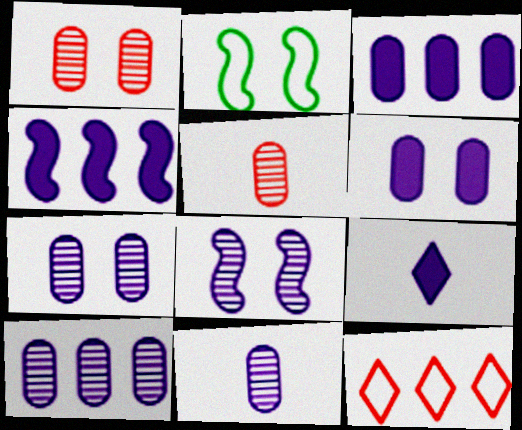[[4, 6, 9], 
[7, 10, 11]]